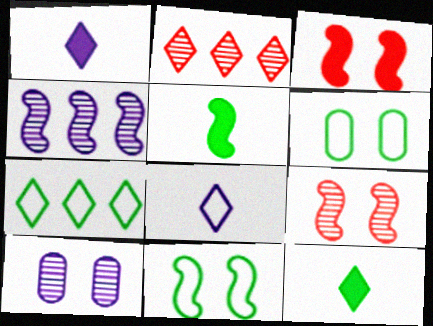[]